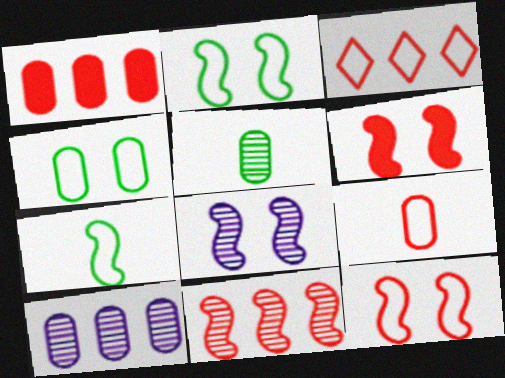[[1, 3, 11], 
[2, 6, 8], 
[3, 9, 12]]